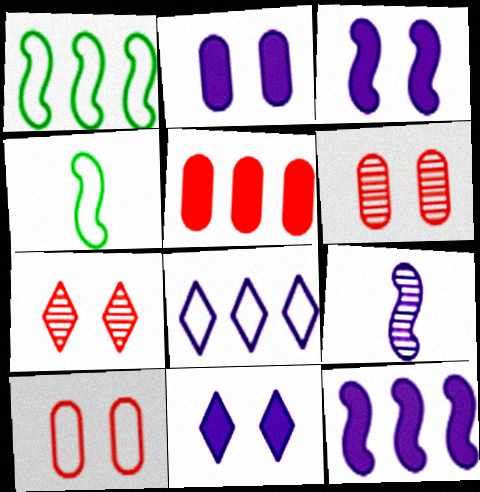[[2, 3, 11], 
[2, 8, 9], 
[4, 8, 10]]